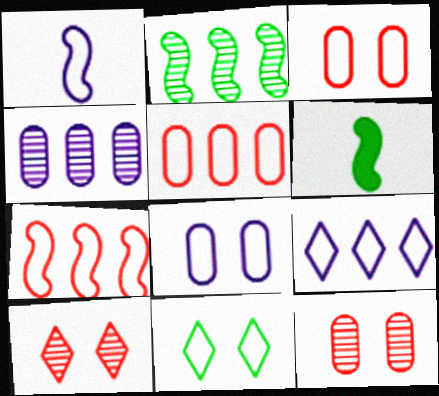[[1, 5, 11], 
[1, 8, 9], 
[6, 9, 12]]